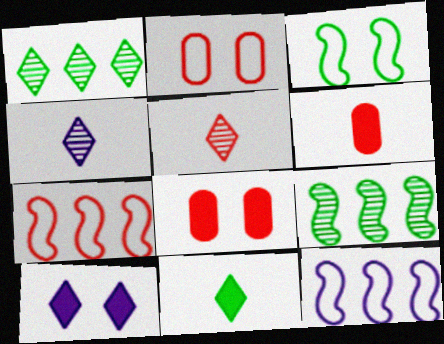[[5, 7, 8]]